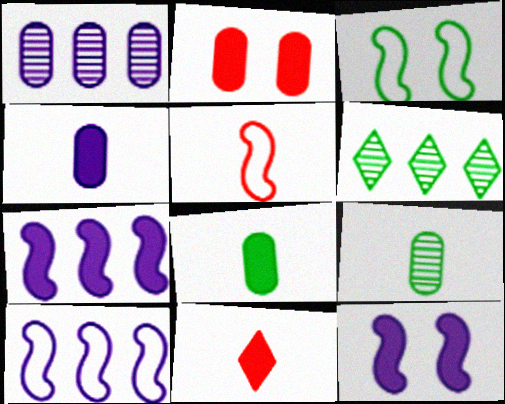[[1, 3, 11], 
[3, 5, 10], 
[3, 6, 8]]